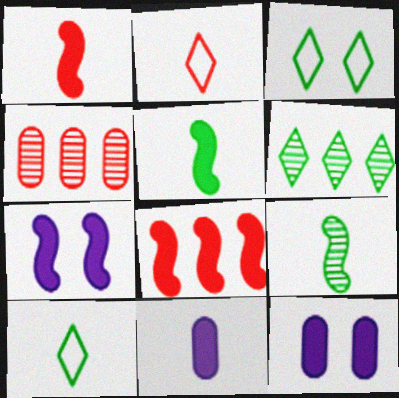[[2, 9, 11], 
[4, 7, 10], 
[5, 7, 8]]